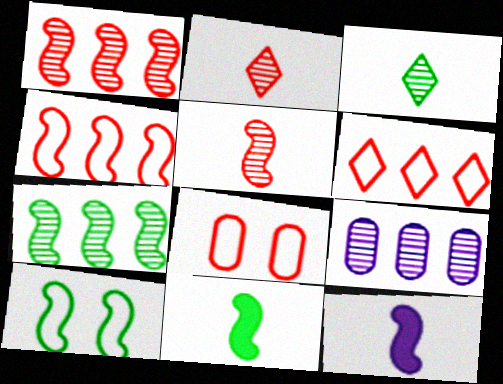[[1, 10, 12], 
[7, 10, 11]]